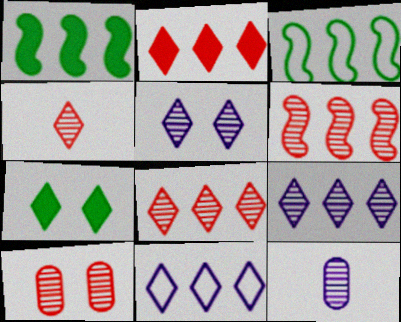[[4, 6, 10], 
[4, 7, 11]]